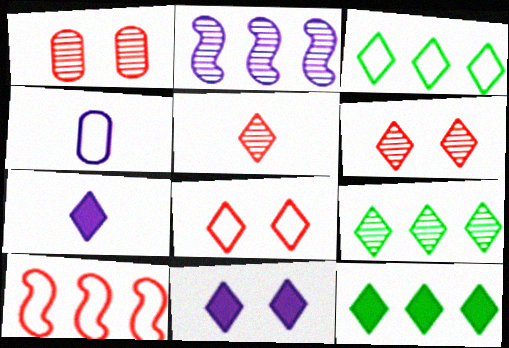[[2, 4, 11], 
[3, 5, 11], 
[3, 6, 7], 
[3, 9, 12], 
[7, 8, 9]]